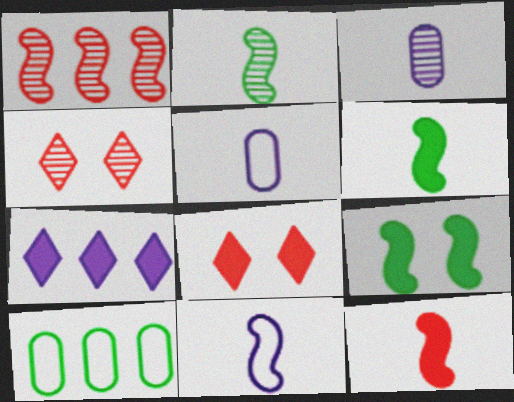[[1, 7, 10], 
[1, 9, 11], 
[2, 11, 12]]